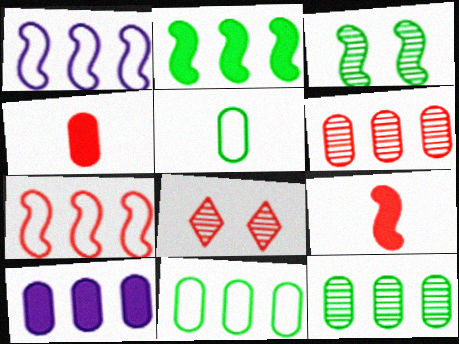[[1, 3, 9], 
[4, 7, 8], 
[6, 10, 11]]